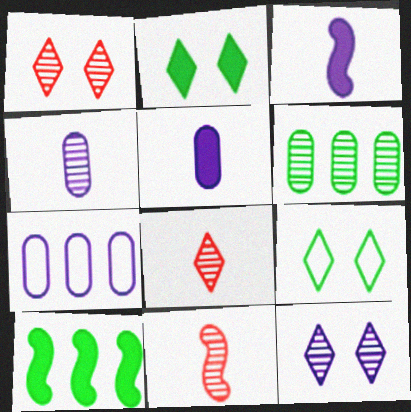[[2, 7, 11], 
[3, 7, 12], 
[6, 11, 12]]